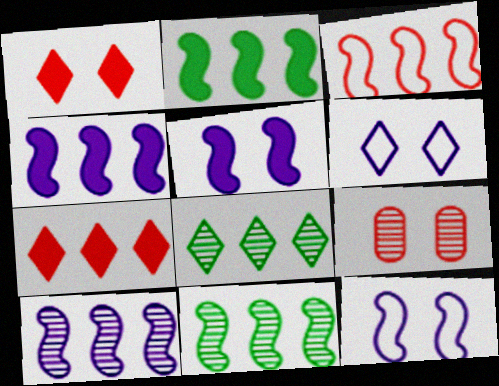[[2, 3, 10], 
[3, 4, 11]]